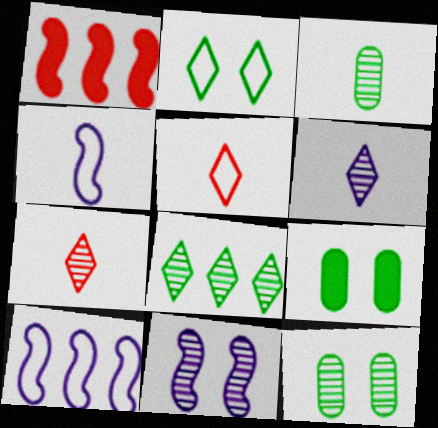[[7, 9, 10]]